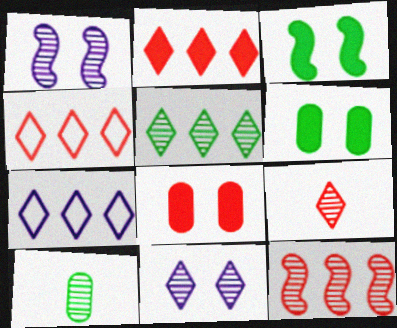[[2, 5, 7], 
[5, 9, 11], 
[10, 11, 12]]